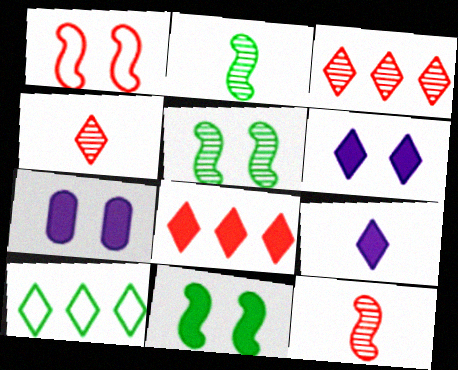[[4, 6, 10], 
[7, 10, 12]]